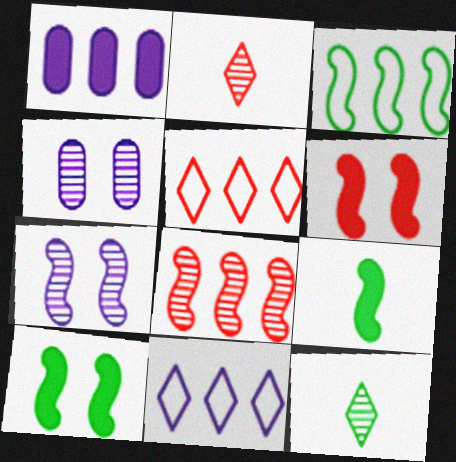[[4, 5, 9], 
[4, 8, 12]]